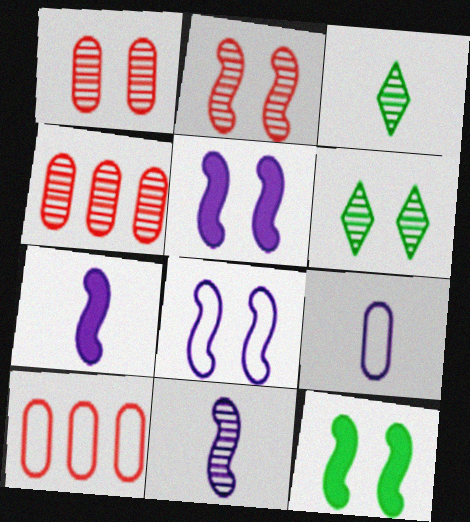[[2, 8, 12], 
[3, 5, 10], 
[4, 6, 11], 
[6, 7, 10]]